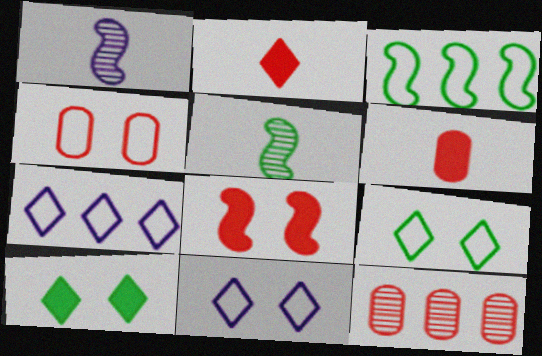[[1, 3, 8], 
[4, 6, 12]]